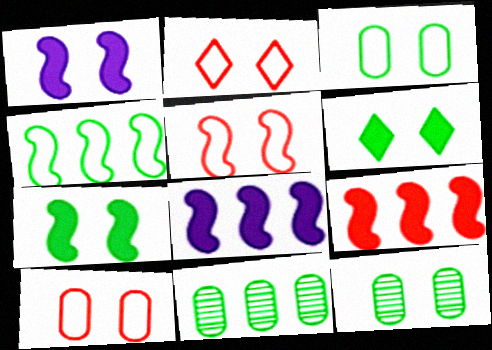[[1, 2, 12], 
[2, 5, 10]]